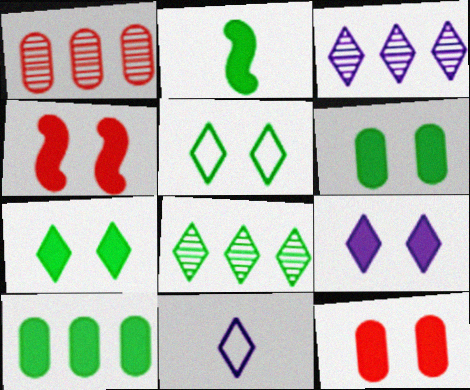[[2, 7, 10], 
[3, 9, 11], 
[4, 6, 9]]